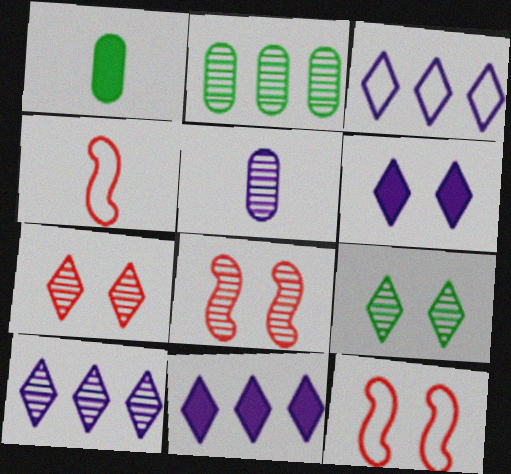[[1, 3, 8], 
[1, 10, 12], 
[2, 4, 6], 
[3, 10, 11]]